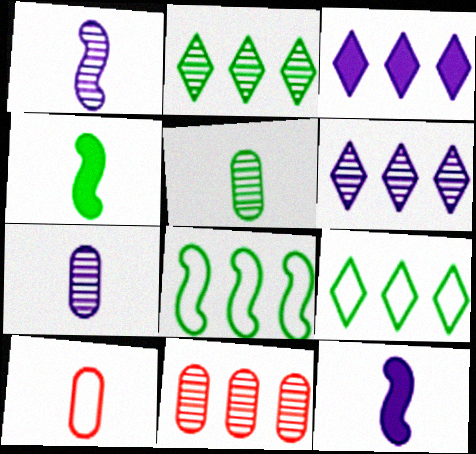[[3, 8, 11]]